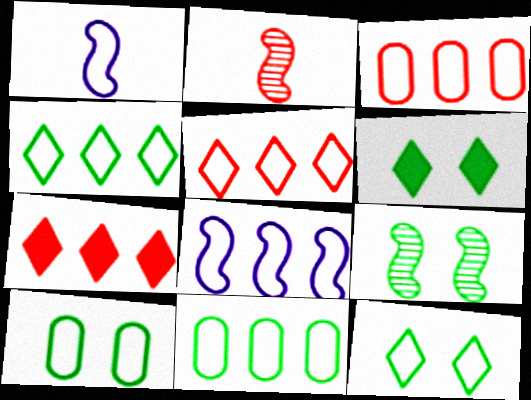[[1, 3, 12], 
[1, 5, 10], 
[3, 4, 8], 
[5, 8, 11], 
[6, 9, 10]]